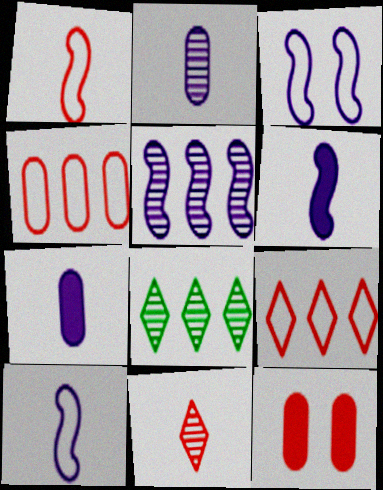[[3, 5, 6], 
[8, 10, 12]]